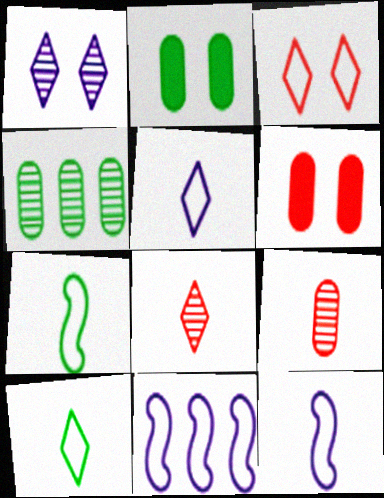[[2, 8, 11]]